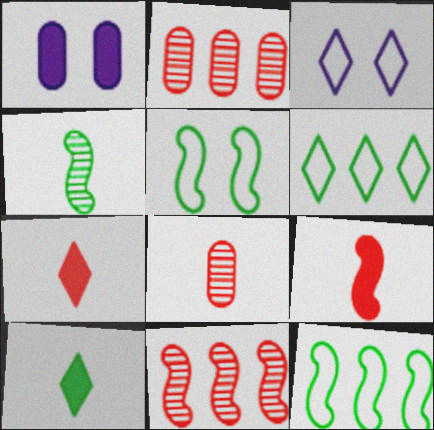[]